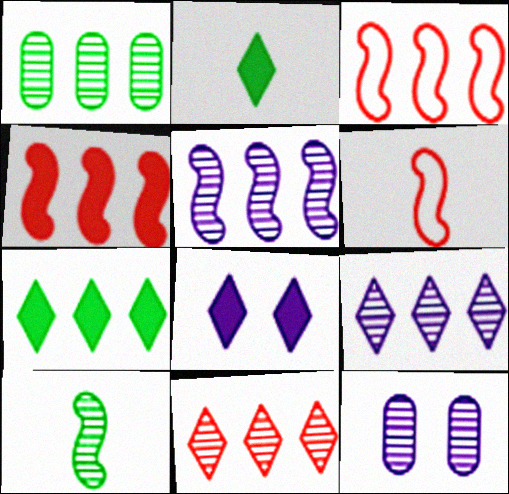[[1, 5, 11], 
[1, 6, 8], 
[2, 3, 12], 
[6, 7, 12], 
[10, 11, 12]]